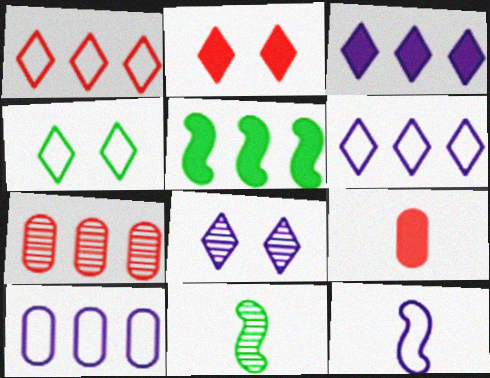[[2, 4, 8], 
[2, 10, 11], 
[5, 6, 7], 
[7, 8, 11]]